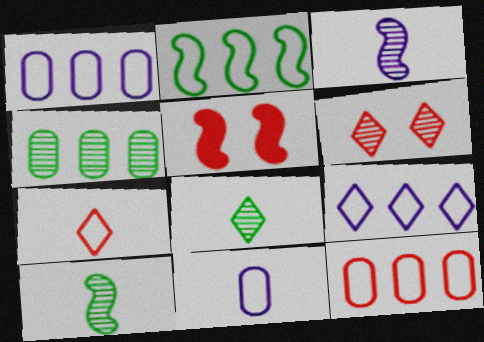[[1, 5, 8], 
[2, 3, 5], 
[2, 9, 12], 
[3, 4, 6]]